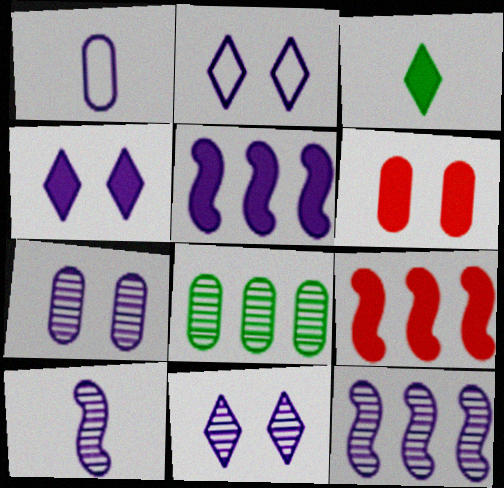[[1, 4, 12], 
[1, 5, 11], 
[1, 6, 8], 
[2, 4, 11], 
[3, 5, 6]]